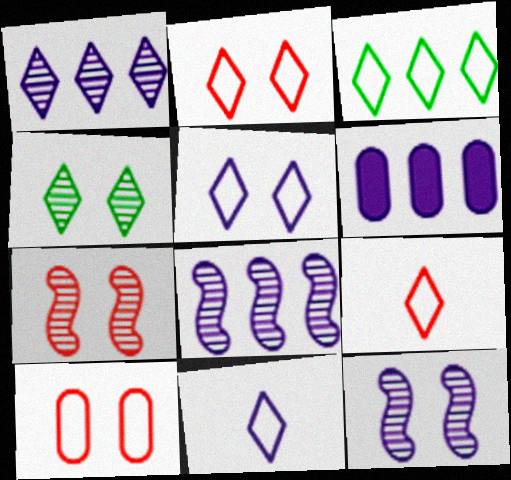[[2, 3, 11], 
[3, 5, 9], 
[6, 11, 12]]